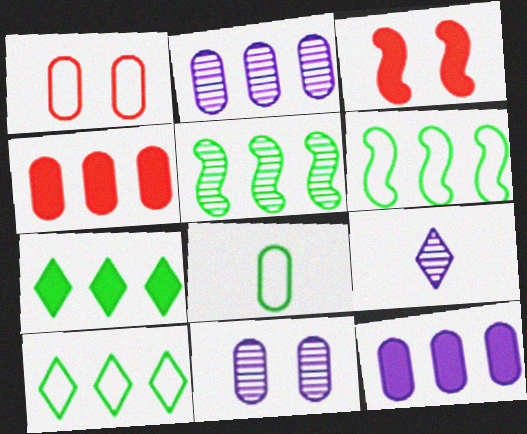[[4, 8, 11]]